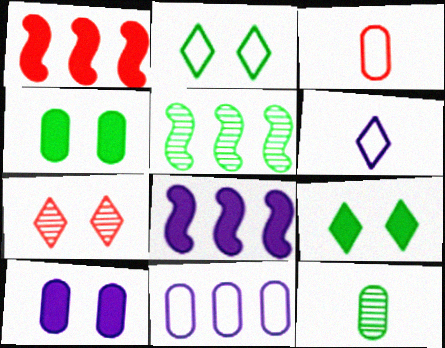[[1, 3, 7]]